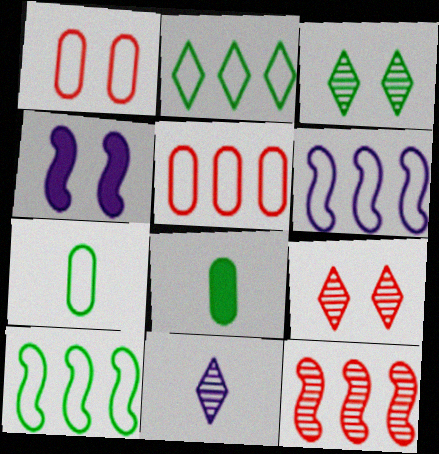[[1, 3, 4], 
[2, 5, 6], 
[3, 8, 10], 
[6, 8, 9]]